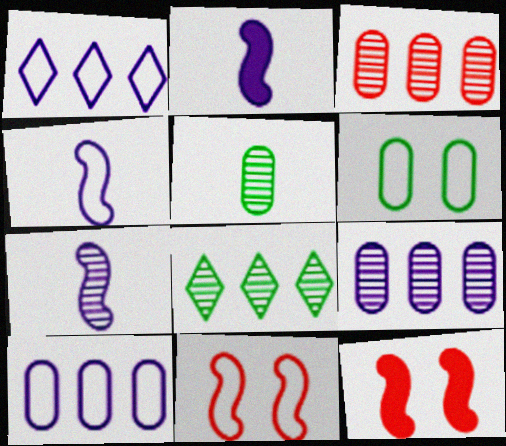[[1, 5, 12], 
[2, 4, 7]]